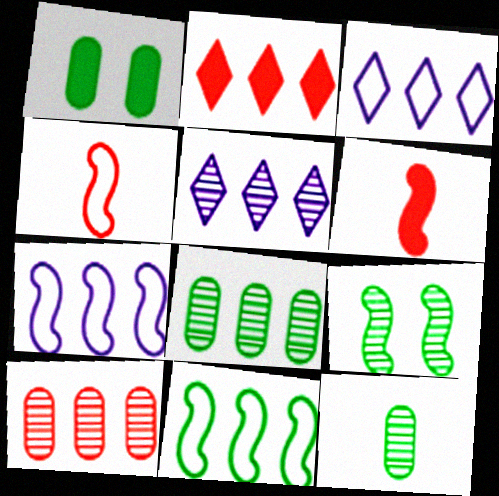[[1, 4, 5], 
[2, 7, 8], 
[6, 7, 9]]